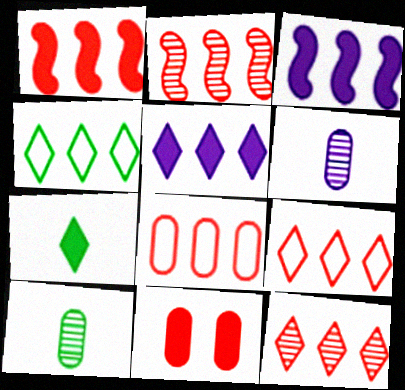[[1, 8, 12], 
[3, 7, 11], 
[4, 5, 12]]